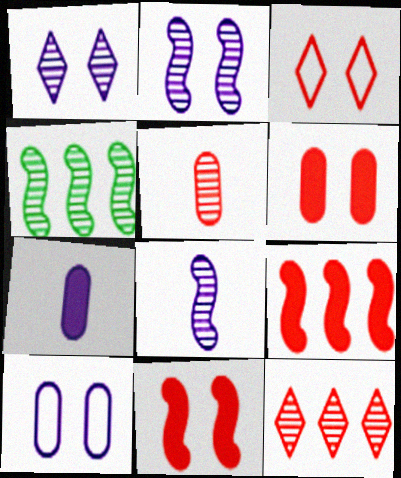[[1, 4, 5], 
[3, 4, 7], 
[3, 5, 9]]